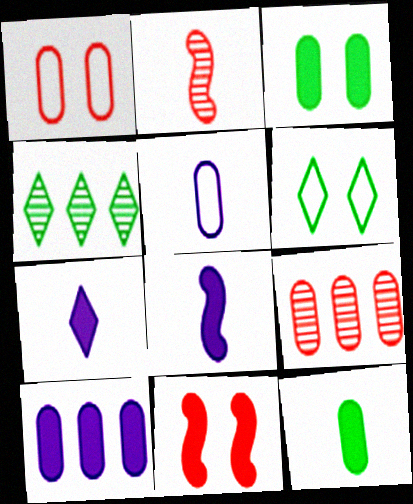[[1, 4, 8], 
[2, 6, 10], 
[3, 5, 9], 
[4, 5, 11], 
[6, 8, 9]]